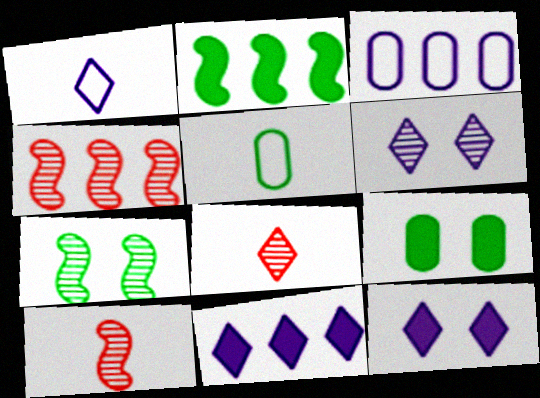[[1, 4, 9], 
[1, 6, 11], 
[4, 5, 12]]